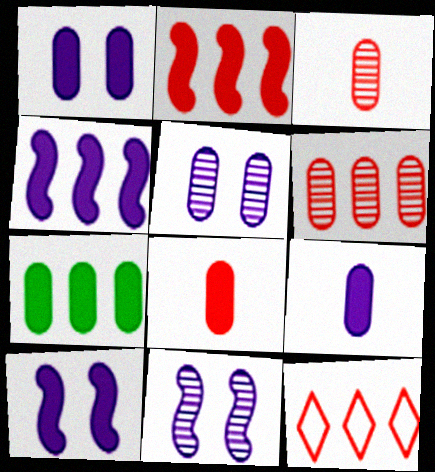[[1, 7, 8], 
[2, 6, 12]]